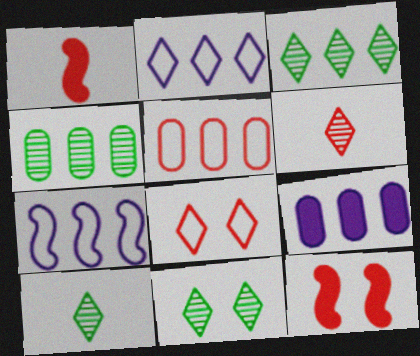[[3, 10, 11], 
[4, 5, 9], 
[5, 6, 12]]